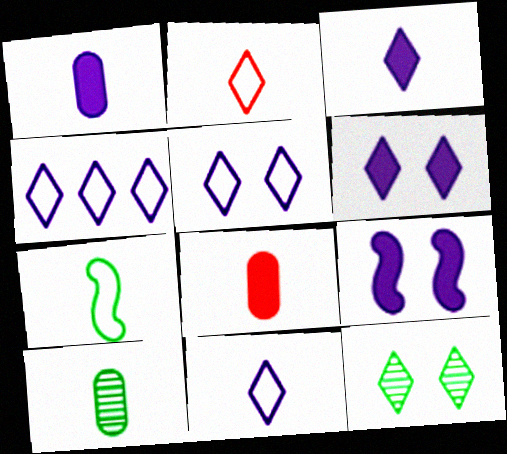[[4, 5, 11]]